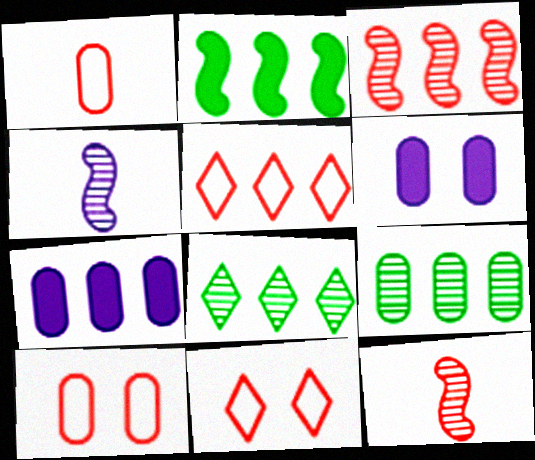[[1, 6, 9]]